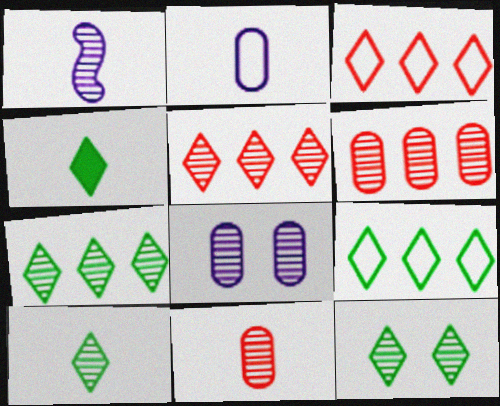[[1, 6, 12], 
[1, 10, 11], 
[4, 9, 12], 
[7, 10, 12]]